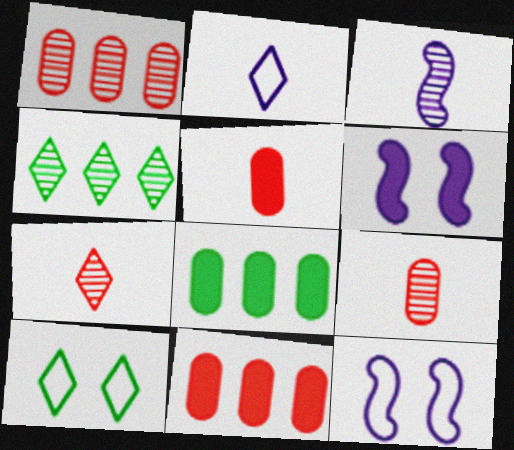[[3, 10, 11], 
[4, 5, 12], 
[7, 8, 12]]